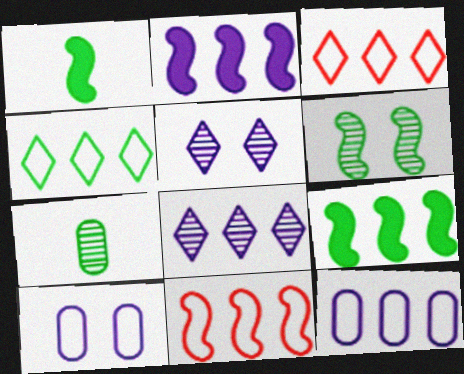[[2, 8, 12], 
[4, 11, 12]]